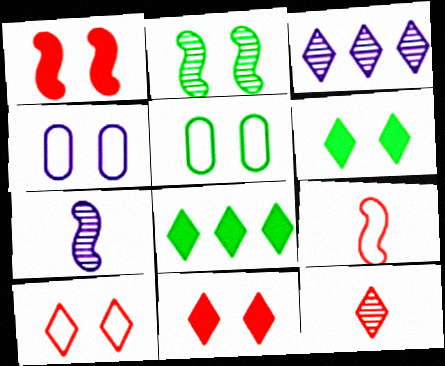[[2, 4, 11], 
[2, 5, 6]]